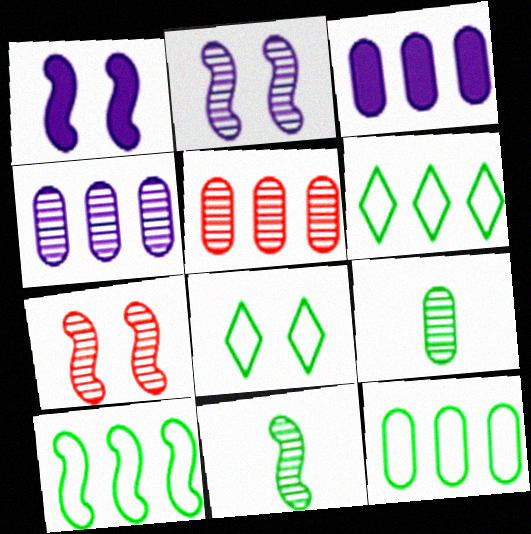[[3, 5, 12], 
[6, 10, 12]]